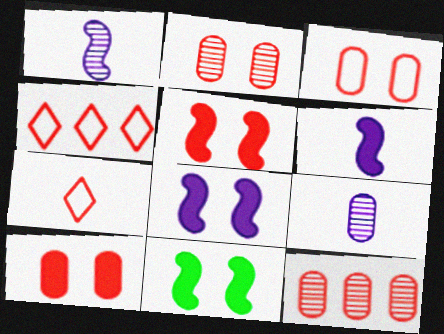[[2, 3, 10], 
[4, 9, 11], 
[5, 7, 12], 
[5, 8, 11]]